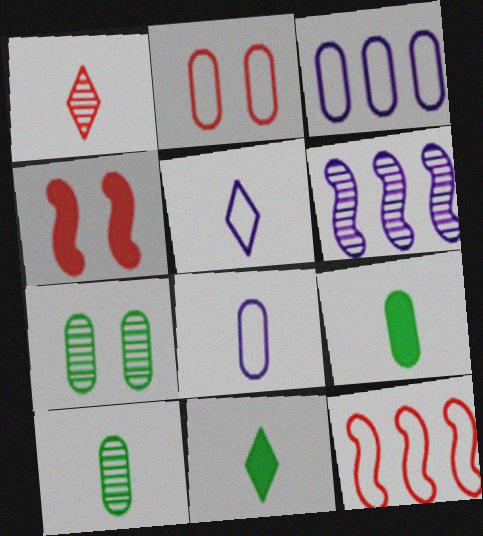[[1, 5, 11], 
[1, 6, 7], 
[2, 6, 11]]